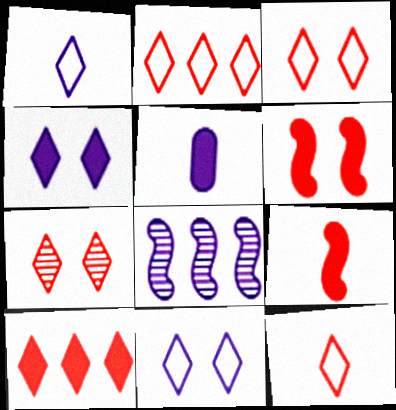[[2, 3, 12], 
[5, 8, 11], 
[7, 10, 12]]